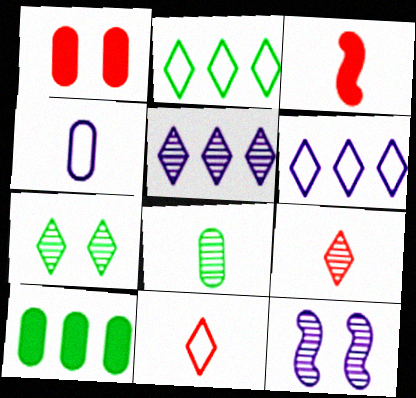[[5, 7, 9], 
[10, 11, 12]]